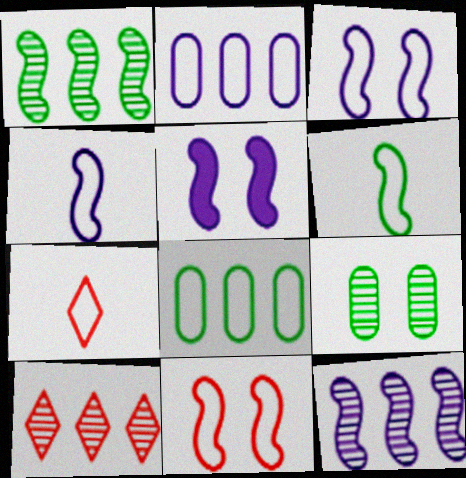[[3, 7, 8], 
[4, 5, 12]]